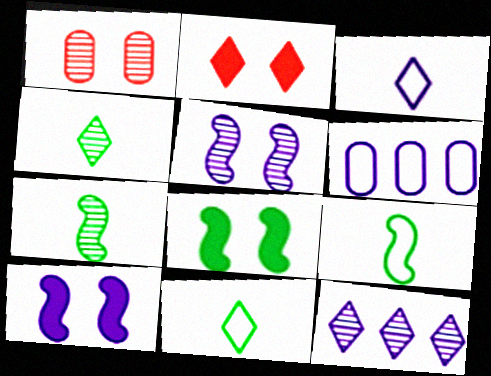[[1, 7, 12], 
[2, 6, 7], 
[2, 11, 12]]